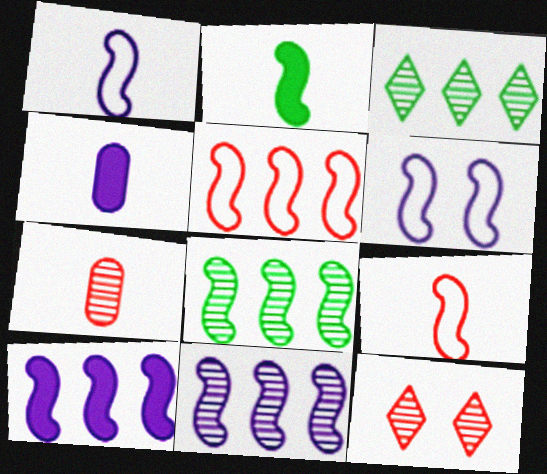[[5, 8, 10]]